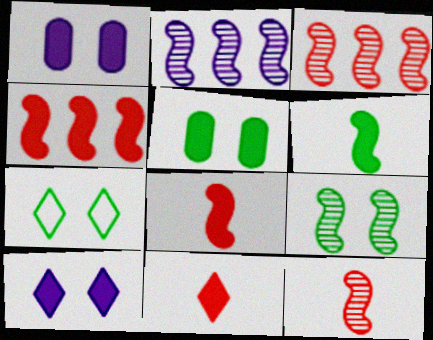[[2, 9, 12], 
[5, 7, 9]]